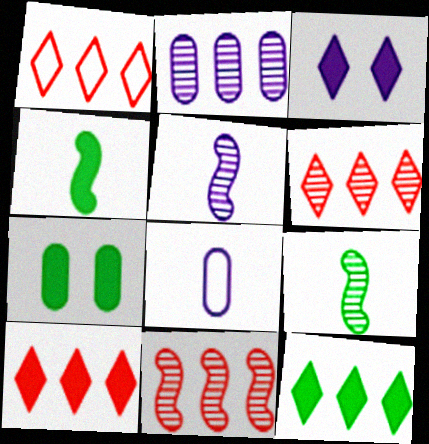[[1, 5, 7], 
[1, 6, 10], 
[4, 7, 12]]